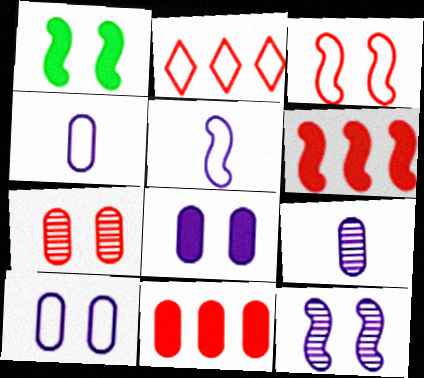[[1, 2, 9], 
[1, 3, 12]]